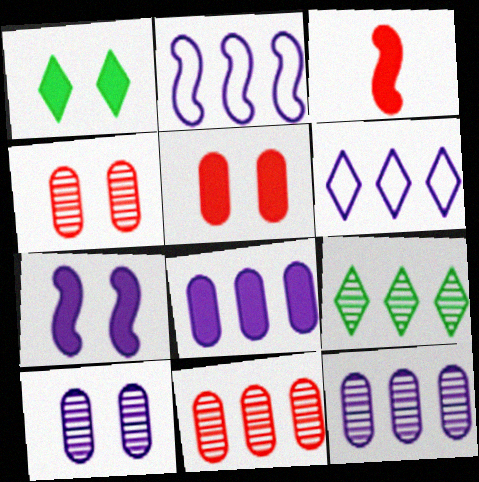[[1, 3, 8], 
[1, 5, 7]]